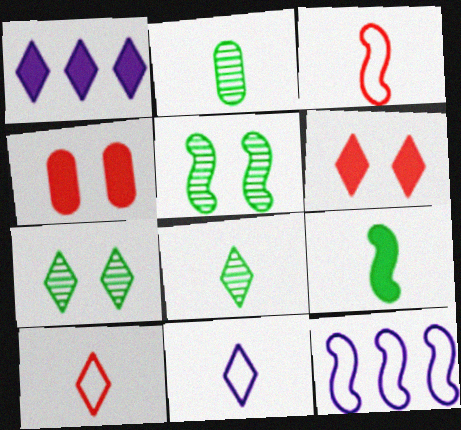[[1, 4, 9], 
[1, 7, 10], 
[2, 6, 12], 
[4, 8, 12]]